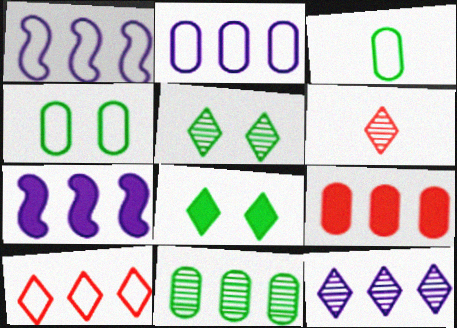[[2, 7, 12], 
[2, 9, 11], 
[4, 6, 7], 
[5, 6, 12], 
[7, 10, 11]]